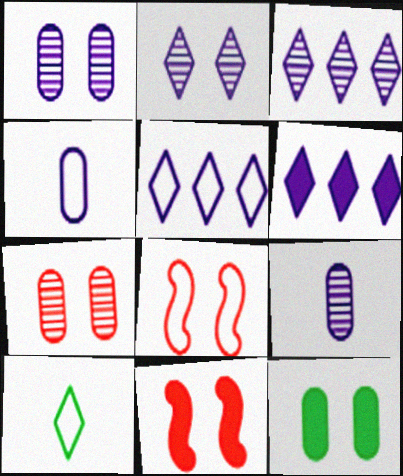[[2, 8, 12], 
[3, 5, 6]]